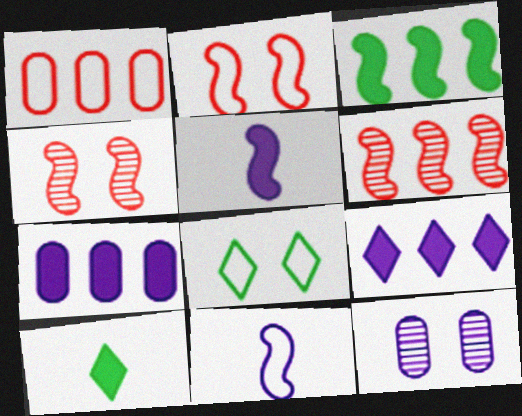[[1, 8, 11], 
[3, 4, 11], 
[9, 11, 12]]